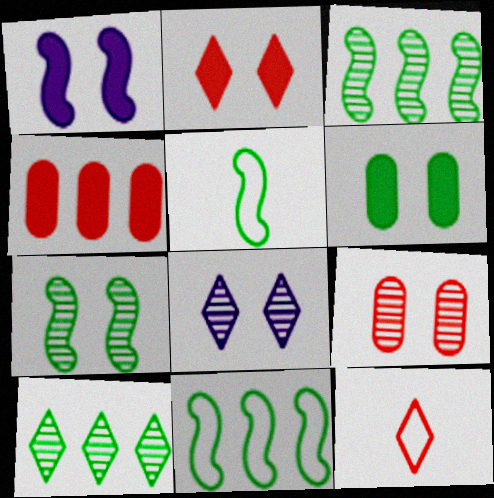[[1, 2, 6], 
[4, 5, 8], 
[5, 6, 10], 
[7, 8, 9]]